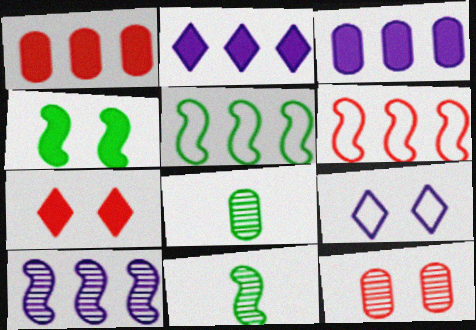[[1, 9, 11], 
[4, 5, 11], 
[4, 9, 12]]